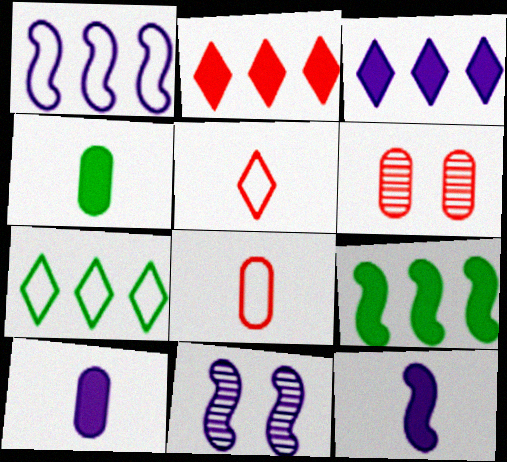[[1, 11, 12], 
[6, 7, 12]]